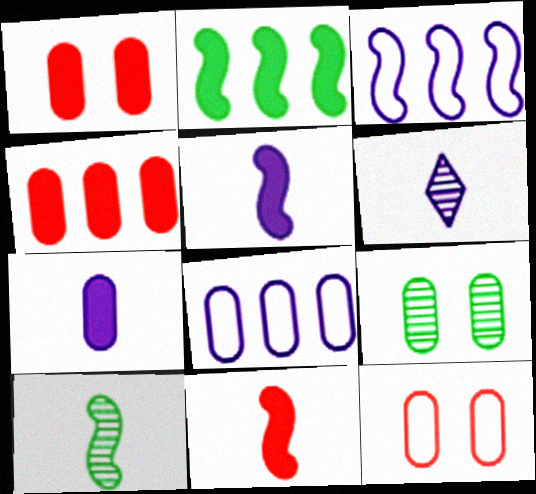[[2, 6, 12]]